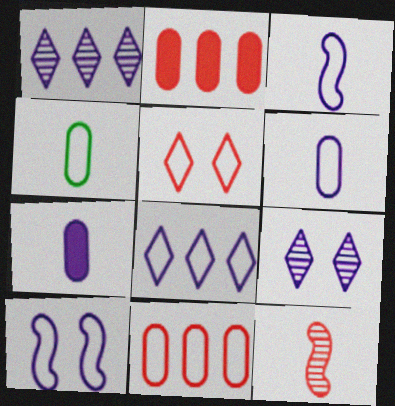[[1, 7, 10], 
[2, 5, 12], 
[6, 8, 10]]